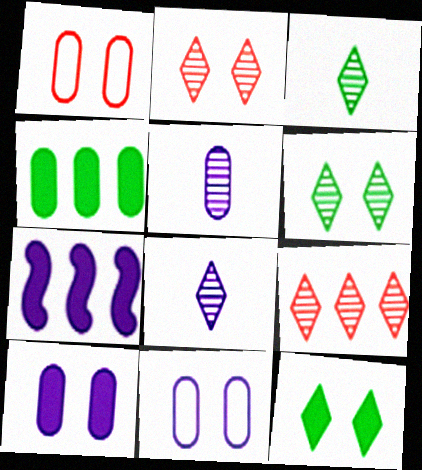[[1, 3, 7], 
[1, 4, 5], 
[6, 8, 9], 
[7, 8, 11]]